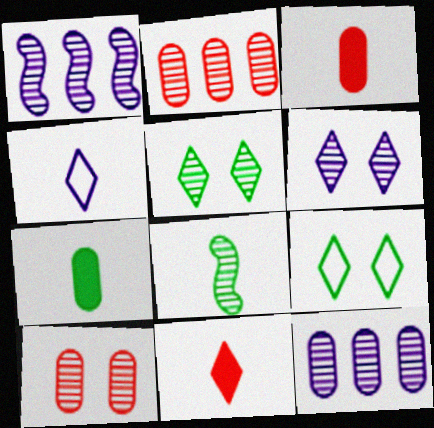[[1, 3, 9], 
[2, 6, 8], 
[3, 4, 8]]